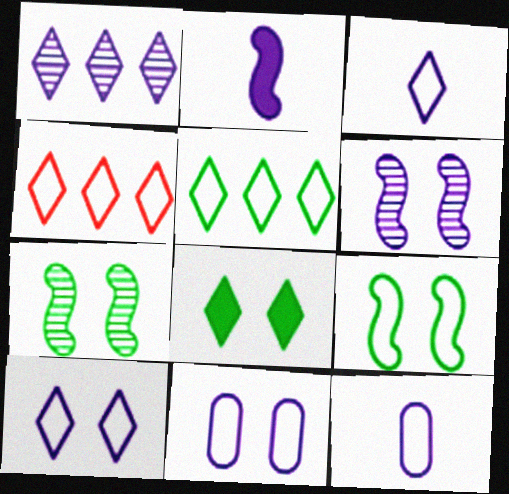[[1, 2, 11], 
[4, 9, 12]]